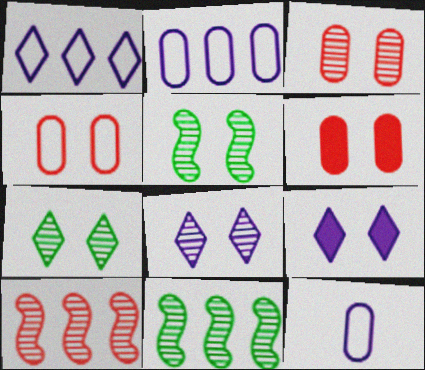[[3, 4, 6], 
[3, 5, 8], 
[4, 5, 9]]